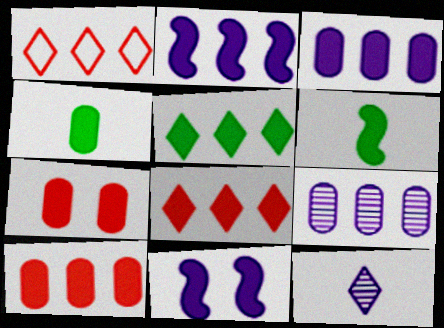[[2, 5, 10], 
[3, 4, 7], 
[4, 8, 11]]